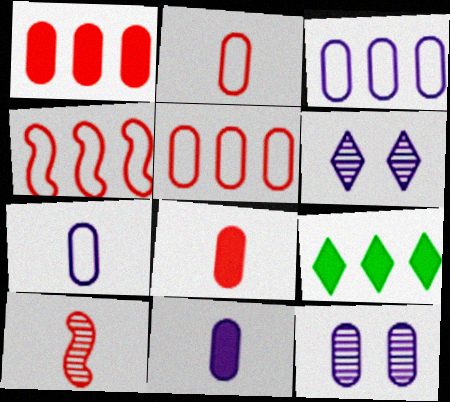[[3, 11, 12]]